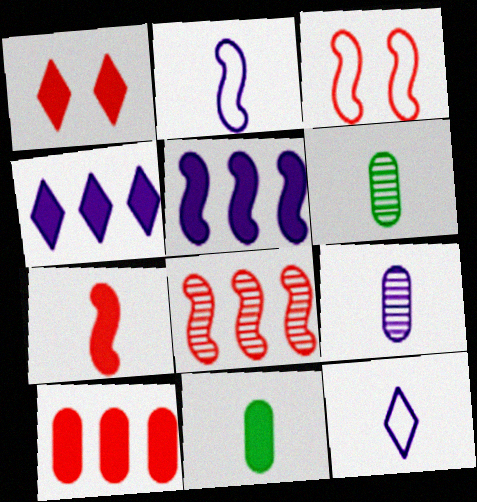[[1, 5, 11], 
[1, 7, 10], 
[3, 4, 6], 
[3, 7, 8], 
[6, 7, 12]]